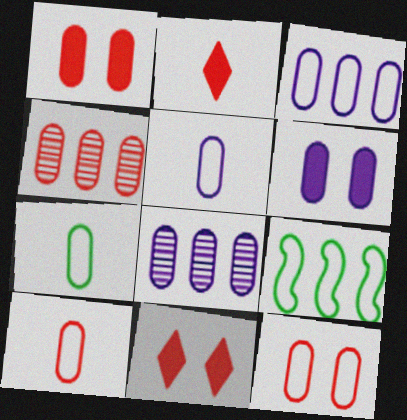[[1, 4, 10], 
[1, 7, 8], 
[3, 7, 12], 
[4, 6, 7], 
[5, 6, 8], 
[5, 7, 10]]